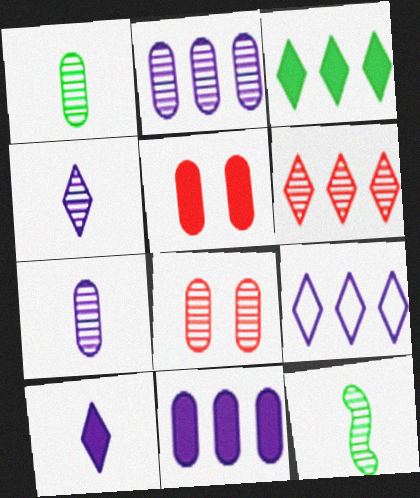[[1, 2, 8], 
[3, 6, 9], 
[5, 9, 12]]